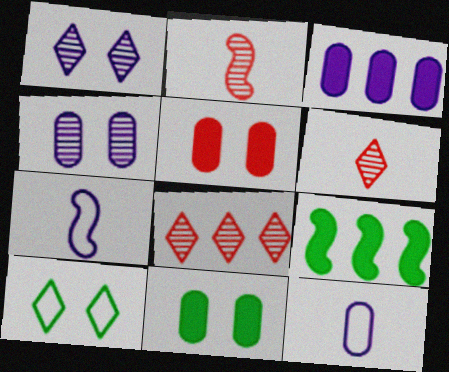[[1, 3, 7], 
[2, 3, 10], 
[3, 4, 12], 
[7, 8, 11]]